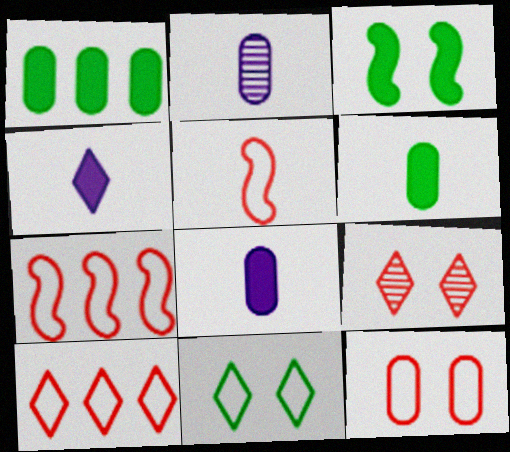[[1, 2, 12], 
[2, 3, 10], 
[5, 10, 12]]